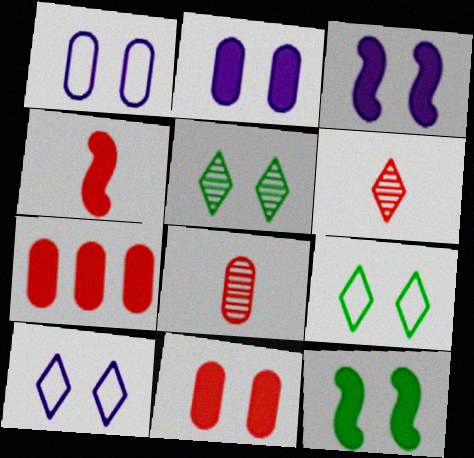[]